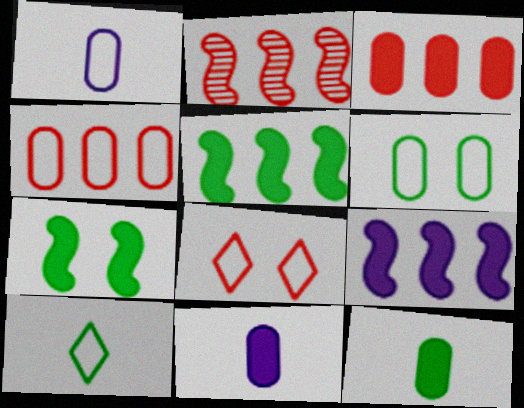[[1, 4, 6]]